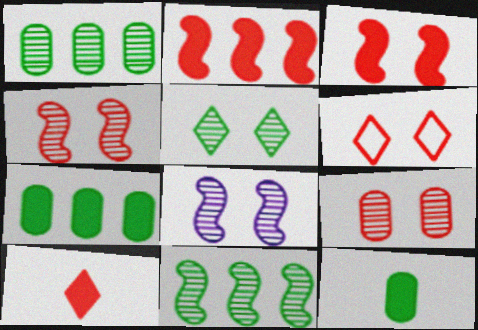[[3, 6, 9], 
[5, 8, 9]]